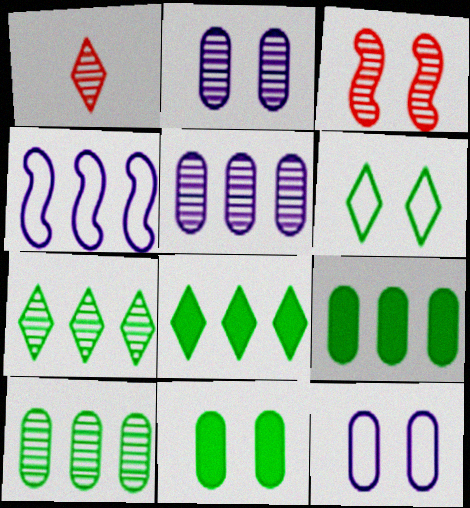[[1, 4, 11]]